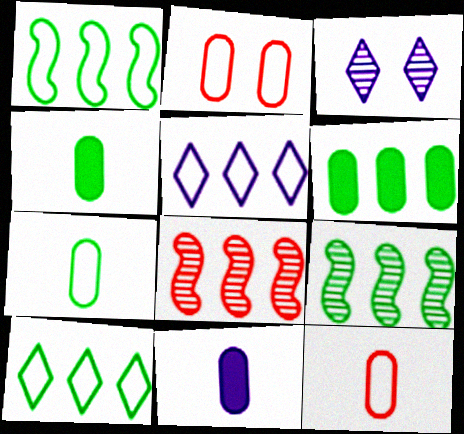[[5, 6, 8], 
[6, 9, 10]]